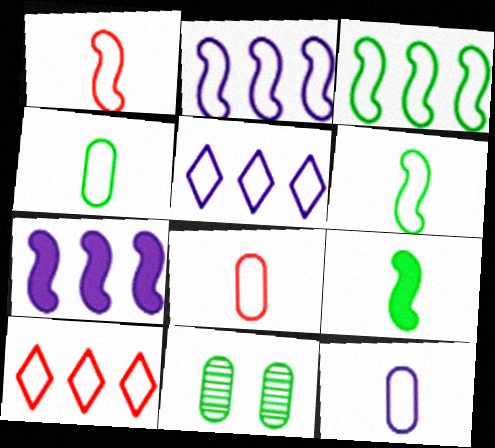[[4, 8, 12]]